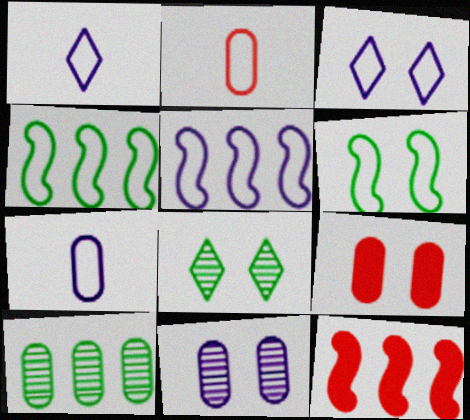[[2, 3, 4], 
[3, 5, 7], 
[7, 8, 12], 
[7, 9, 10]]